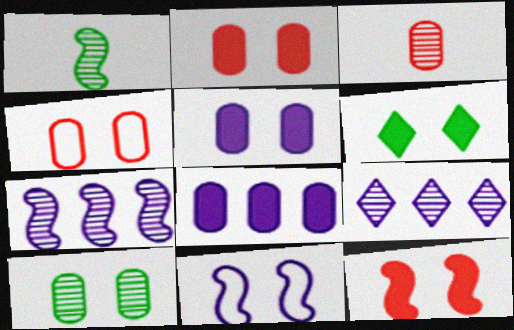[[4, 5, 10], 
[5, 6, 12]]